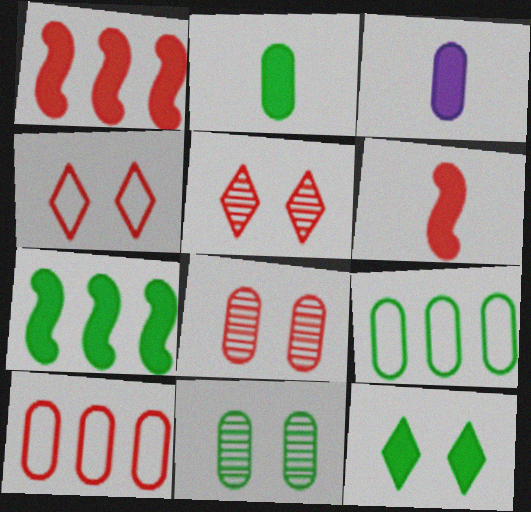[[1, 3, 12], 
[2, 7, 12], 
[2, 9, 11], 
[3, 8, 9], 
[3, 10, 11], 
[5, 6, 10]]